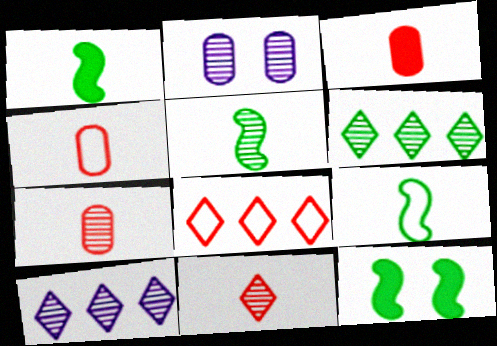[[1, 2, 8], 
[1, 5, 9], 
[3, 4, 7], 
[4, 10, 12]]